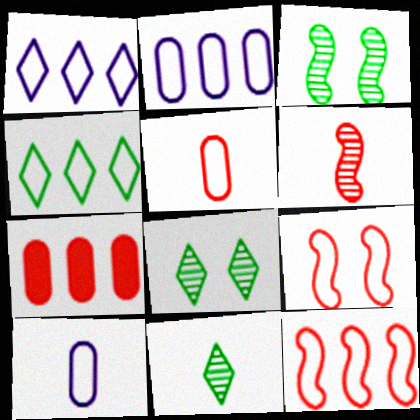[[2, 4, 12], 
[4, 9, 10]]